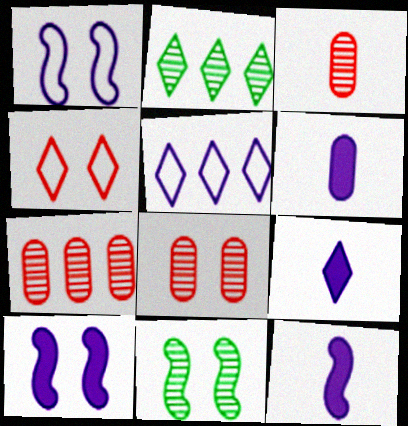[[2, 4, 9], 
[3, 7, 8], 
[6, 9, 12]]